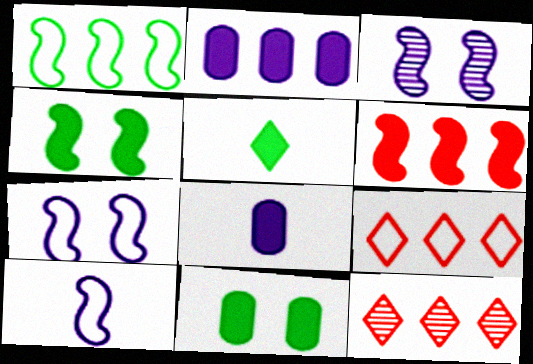[[1, 2, 12], 
[10, 11, 12]]